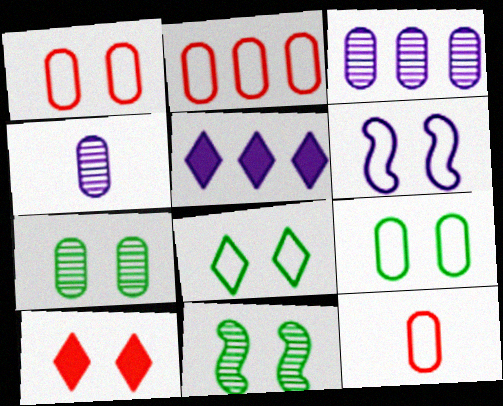[[1, 2, 12], 
[1, 6, 8], 
[4, 5, 6], 
[5, 11, 12], 
[6, 7, 10]]